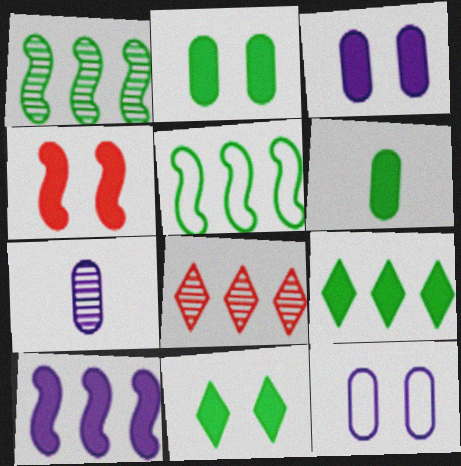[[3, 4, 11]]